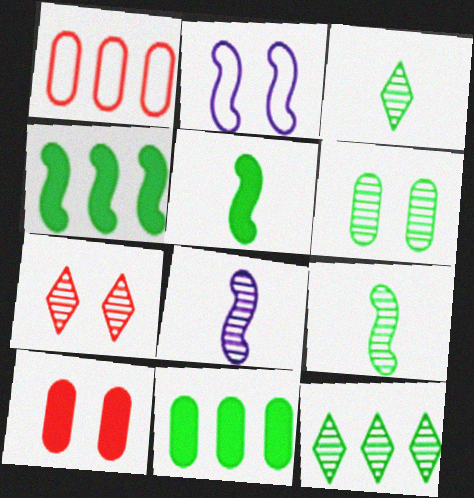[[6, 9, 12]]